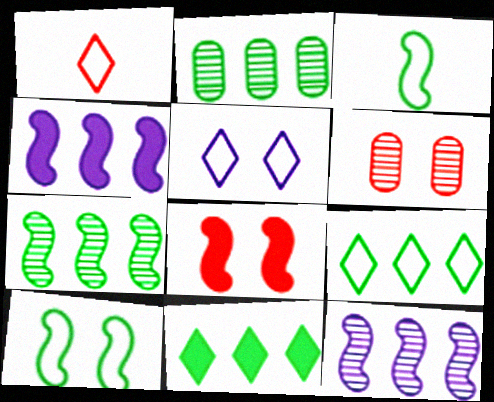[[1, 5, 9], 
[3, 8, 12]]